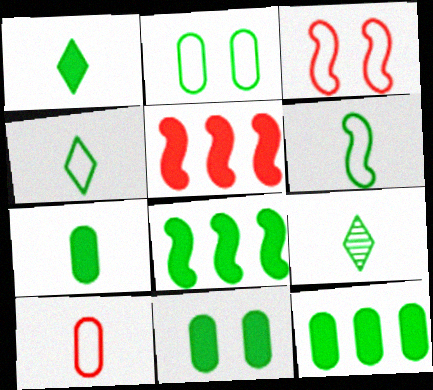[[1, 4, 9], 
[1, 8, 11], 
[2, 8, 9], 
[6, 7, 9], 
[7, 11, 12]]